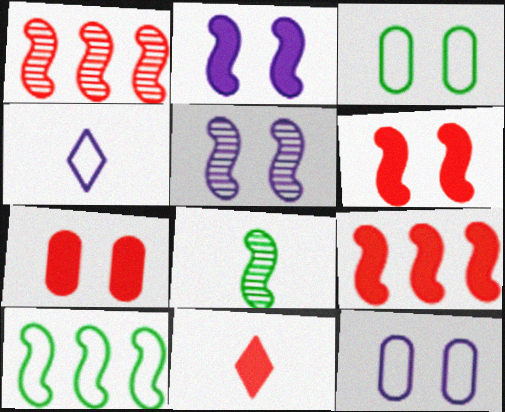[[1, 5, 8], 
[7, 9, 11]]